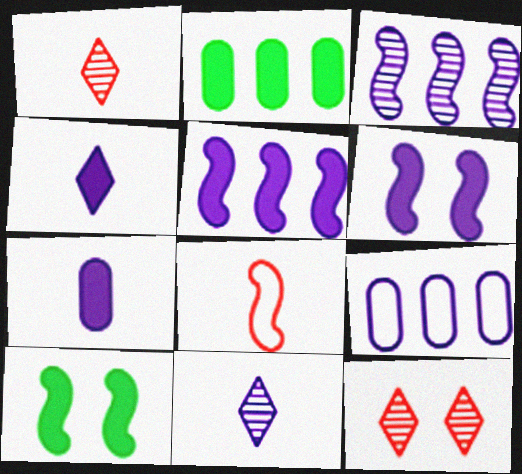[[1, 9, 10], 
[3, 8, 10], 
[6, 9, 11]]